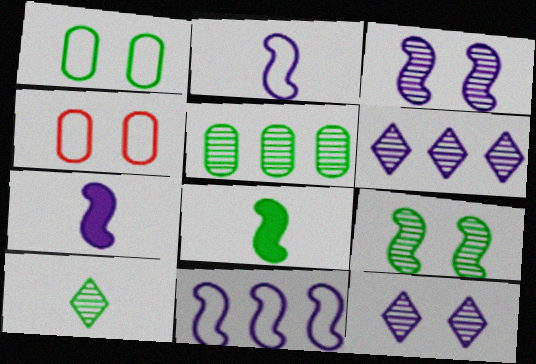[[3, 7, 11], 
[4, 6, 8], 
[5, 9, 10]]